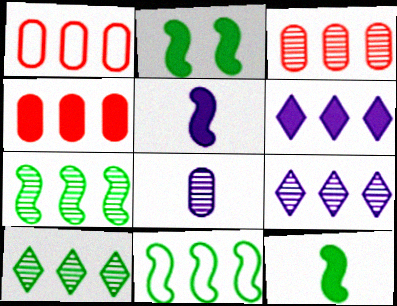[[1, 3, 4], 
[1, 6, 7], 
[3, 6, 11], 
[3, 7, 9], 
[4, 9, 11]]